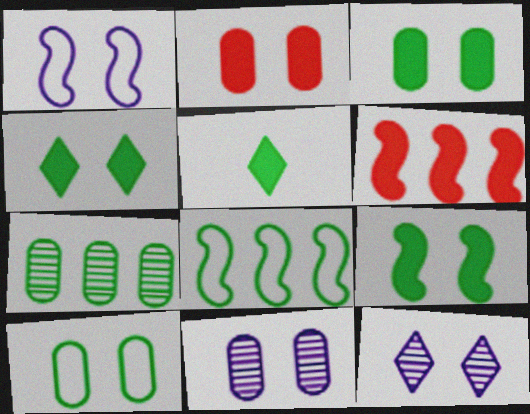[[2, 10, 11], 
[3, 4, 9]]